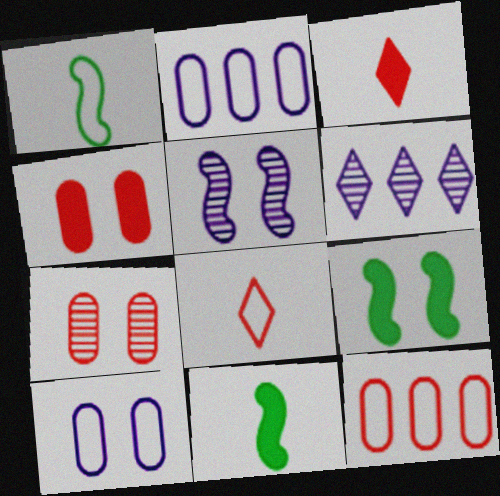[[1, 4, 6]]